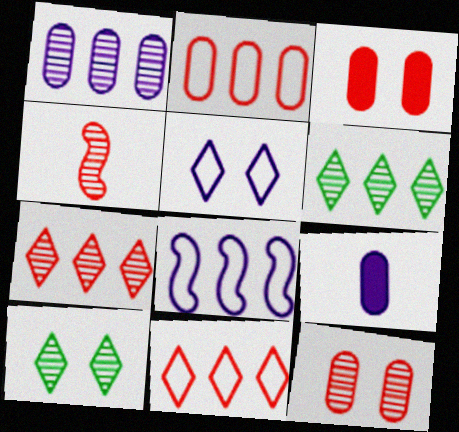[[1, 4, 10], 
[3, 4, 11], 
[4, 7, 12]]